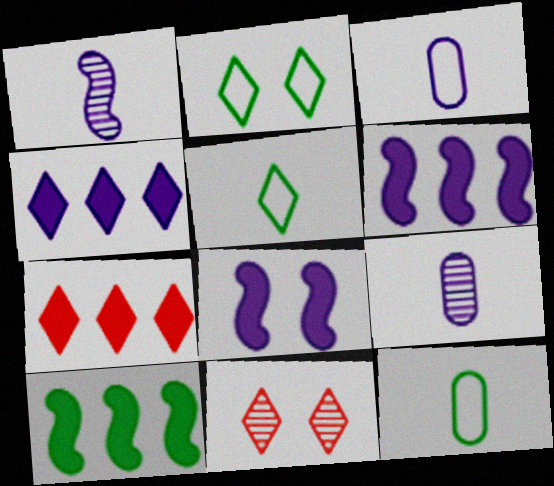[[3, 10, 11], 
[4, 5, 11], 
[6, 11, 12]]